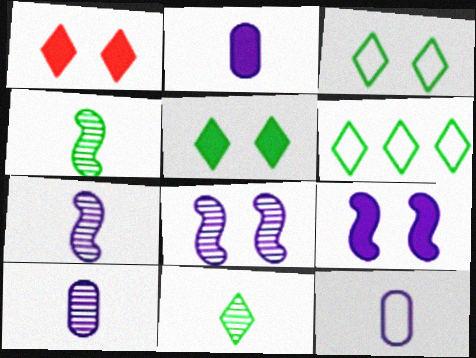[[2, 10, 12], 
[5, 6, 11]]